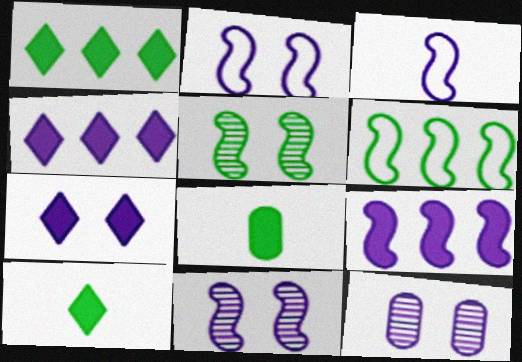[[2, 7, 12], 
[3, 4, 12], 
[3, 9, 11]]